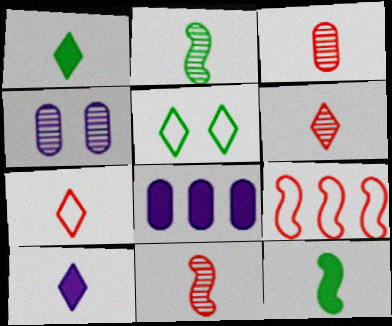[[1, 4, 9], 
[3, 6, 11], 
[5, 8, 11]]